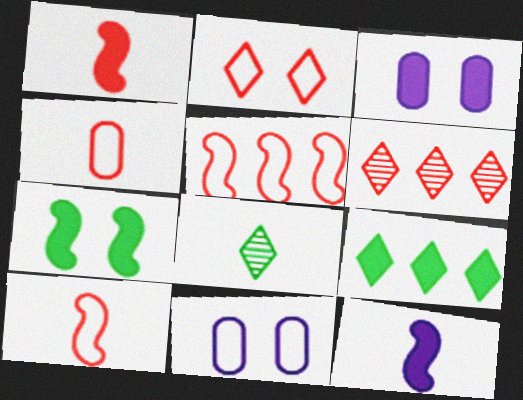[[1, 3, 9], 
[2, 4, 5], 
[3, 5, 8], 
[4, 8, 12]]